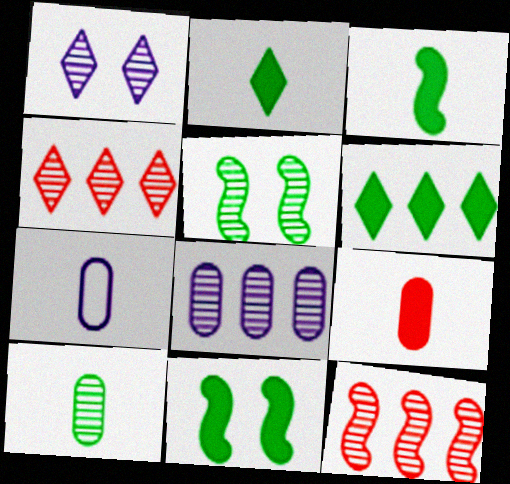[[1, 10, 12], 
[4, 7, 11], 
[7, 9, 10]]